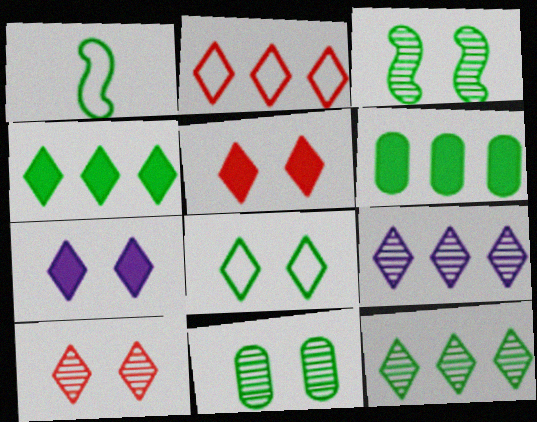[[1, 4, 11], 
[2, 4, 9], 
[7, 8, 10]]